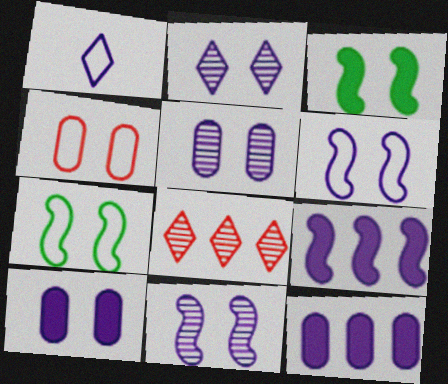[[1, 5, 9], 
[1, 11, 12], 
[2, 3, 4], 
[2, 5, 11], 
[2, 6, 10]]